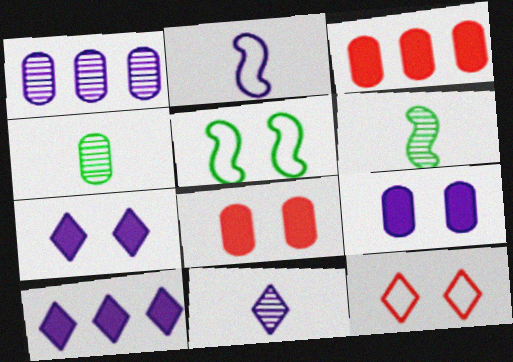[[1, 2, 7], 
[3, 5, 11]]